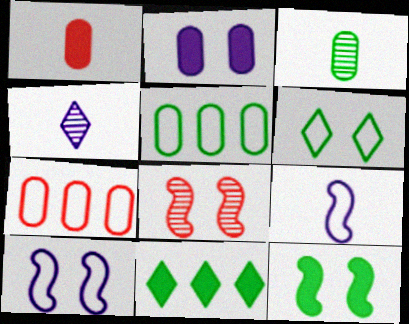[[2, 3, 7], 
[2, 6, 8], 
[4, 7, 12], 
[6, 7, 9], 
[8, 10, 12]]